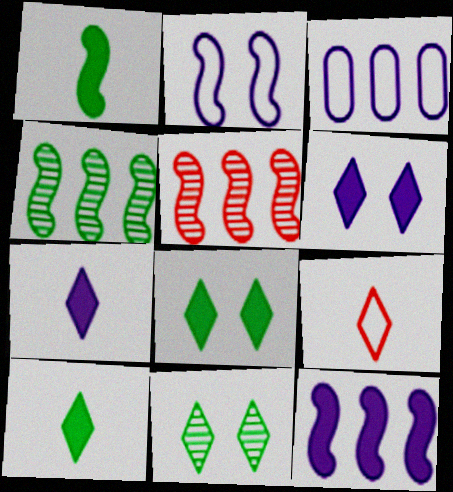[[1, 2, 5]]